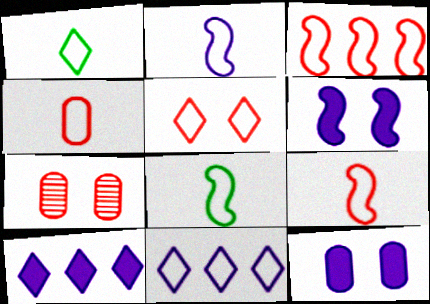[[1, 2, 4], 
[1, 5, 11], 
[2, 8, 9], 
[3, 4, 5], 
[7, 8, 10]]